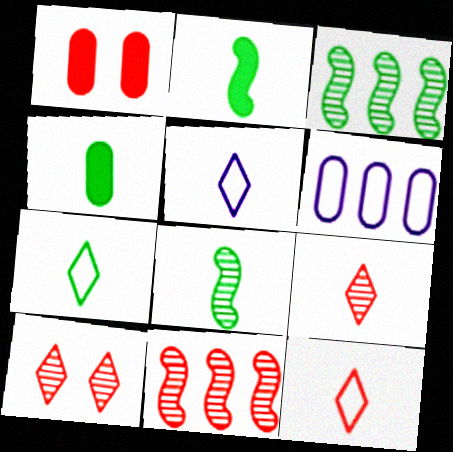[[1, 3, 5], 
[1, 11, 12], 
[2, 6, 10], 
[4, 7, 8], 
[5, 7, 12]]